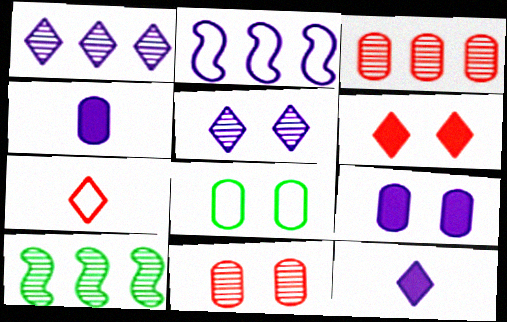[[1, 3, 10], 
[2, 4, 5], 
[2, 7, 8], 
[3, 4, 8], 
[7, 9, 10], 
[8, 9, 11]]